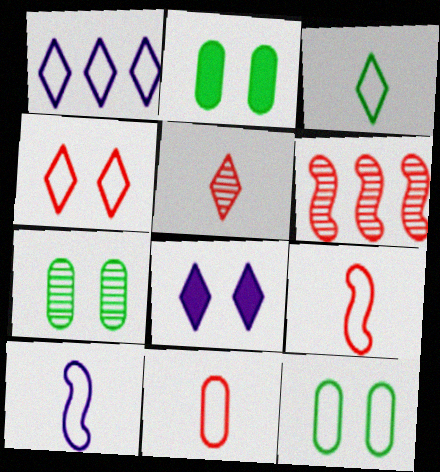[[1, 3, 4], 
[1, 9, 12], 
[2, 7, 12], 
[3, 10, 11]]